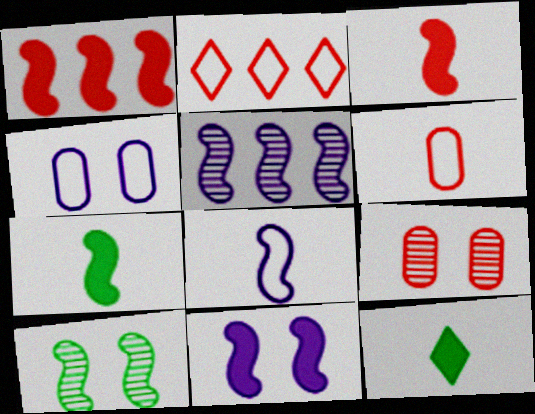[[1, 7, 11], 
[1, 8, 10], 
[2, 3, 9], 
[5, 8, 11]]